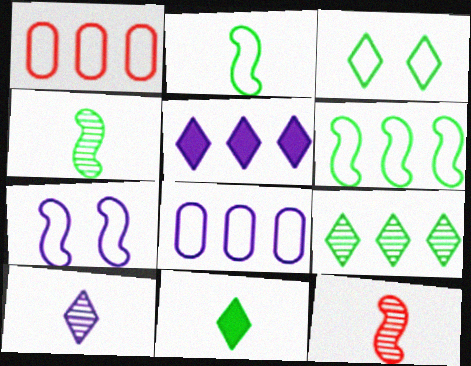[[3, 9, 11]]